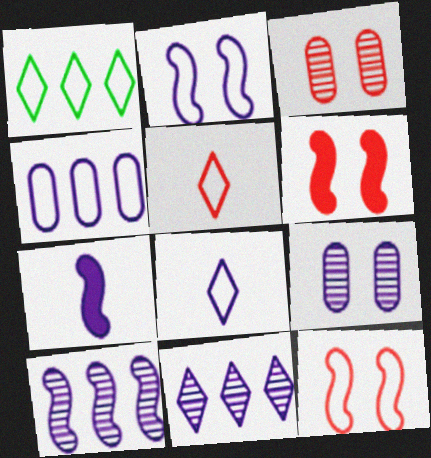[[1, 3, 7], 
[2, 4, 8], 
[2, 7, 10]]